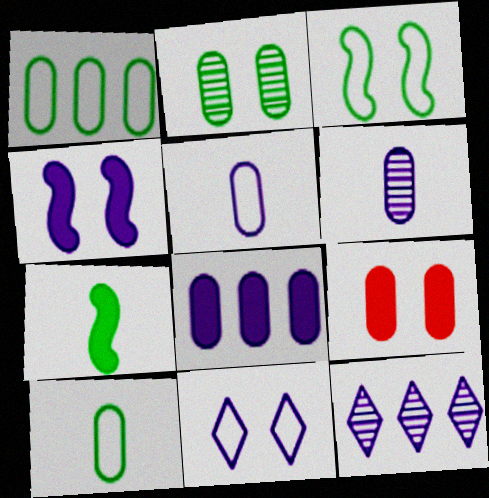[[1, 6, 9], 
[4, 5, 12]]